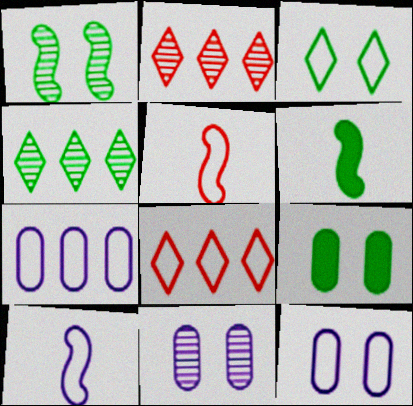[[1, 3, 9], 
[2, 6, 12], 
[2, 9, 10], 
[3, 5, 7], 
[6, 8, 11]]